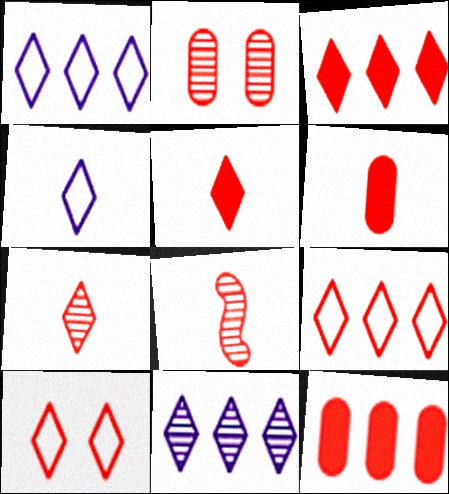[[3, 7, 10], 
[8, 10, 12]]